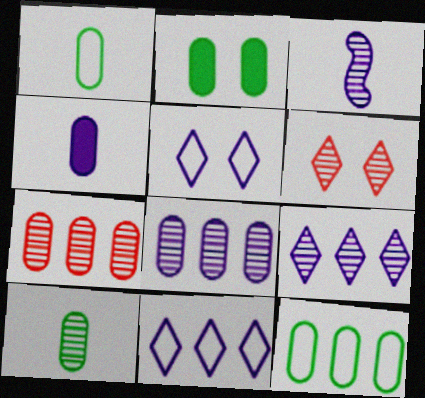[[2, 10, 12]]